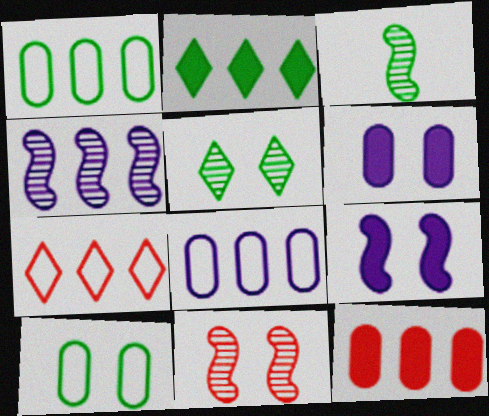[[2, 3, 10], 
[3, 4, 11], 
[3, 6, 7]]